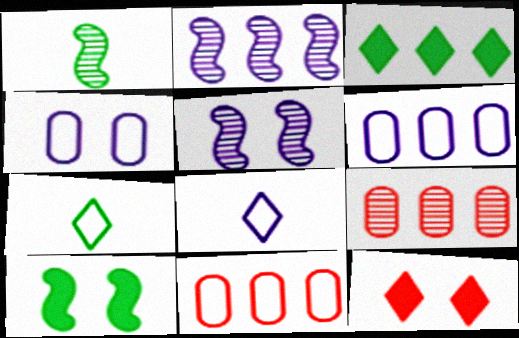[[1, 6, 12], 
[2, 3, 11], 
[8, 9, 10]]